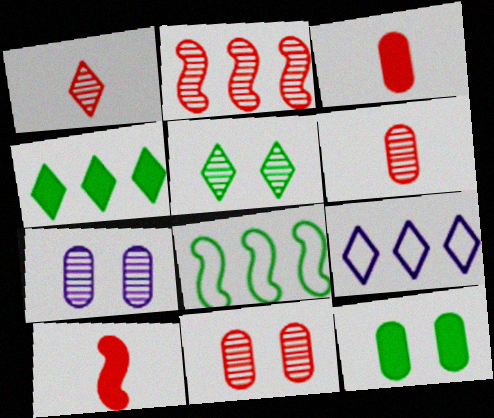[[1, 2, 11]]